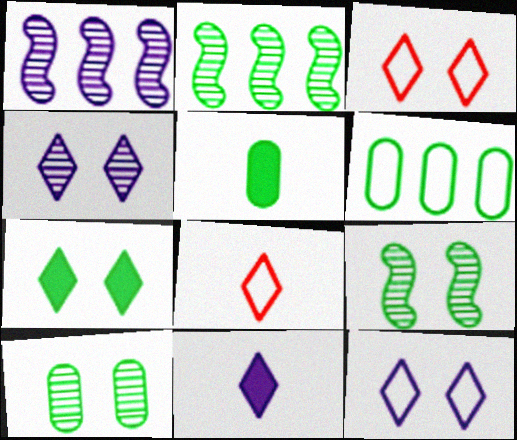[[1, 3, 5], 
[3, 4, 7], 
[5, 6, 10]]